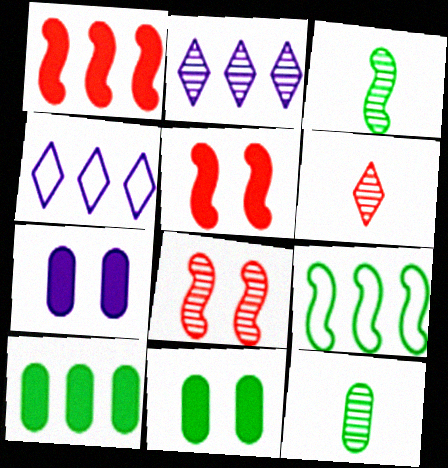[[2, 8, 12], 
[4, 5, 12], 
[6, 7, 9]]